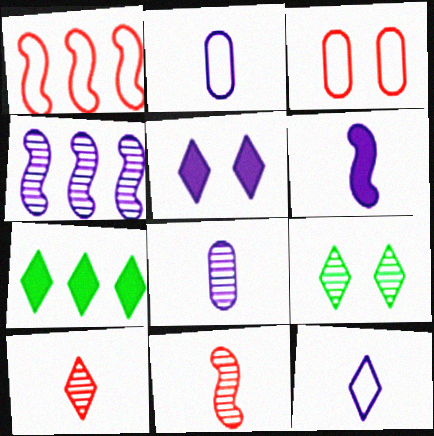[[2, 4, 5], 
[6, 8, 12]]